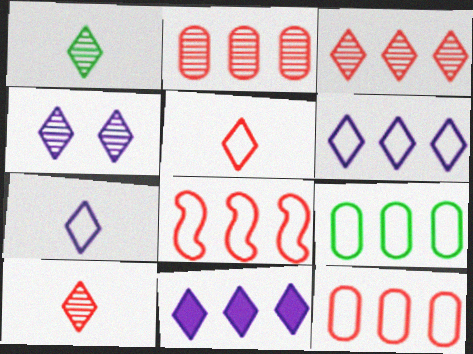[[1, 3, 4], 
[4, 7, 11], 
[6, 8, 9]]